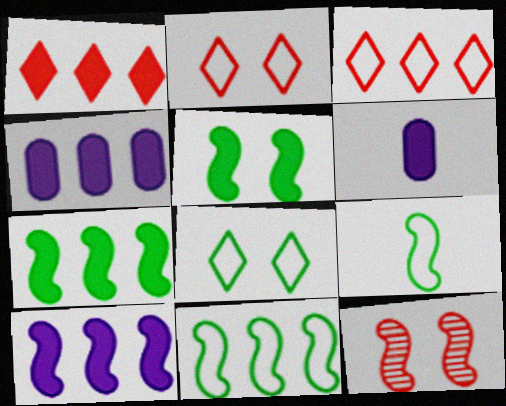[[1, 4, 7], 
[1, 5, 6], 
[9, 10, 12]]